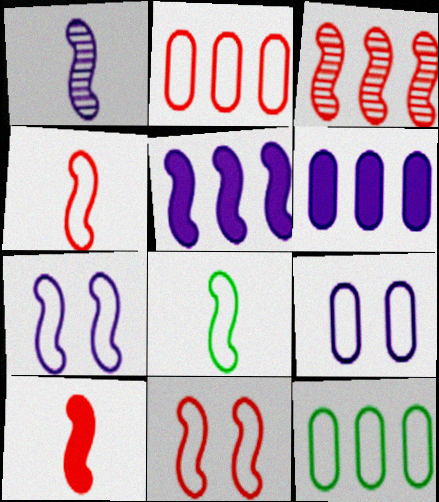[[1, 5, 7], 
[1, 8, 10], 
[3, 10, 11]]